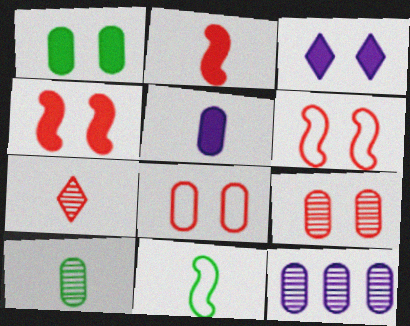[[1, 3, 4], 
[5, 7, 11], 
[9, 10, 12]]